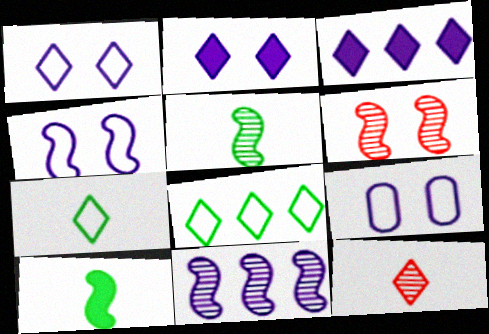[[1, 4, 9], 
[2, 8, 12], 
[5, 6, 11]]